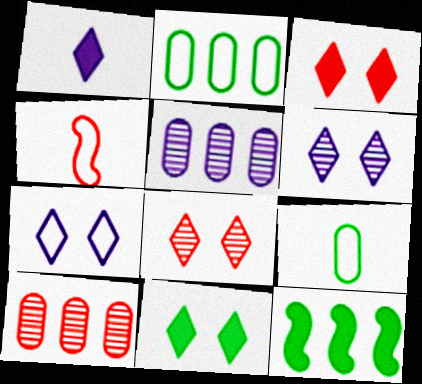[[2, 4, 7], 
[3, 4, 10], 
[4, 5, 11], 
[7, 8, 11]]